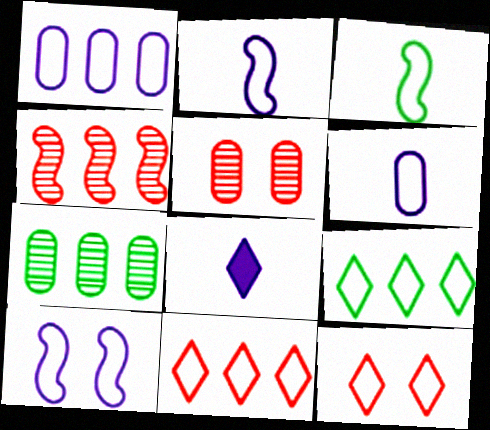[[1, 3, 12]]